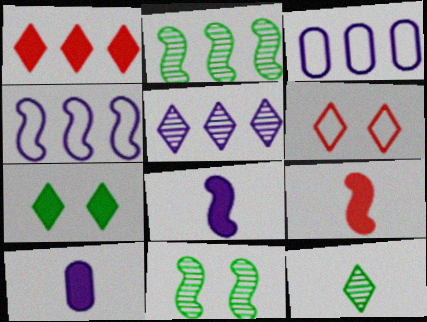[[1, 2, 3], 
[2, 6, 10], 
[4, 9, 11]]